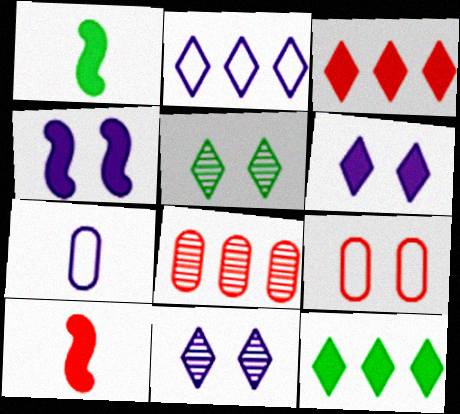[[4, 5, 9]]